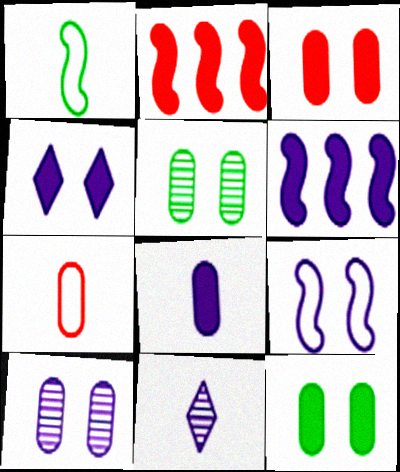[[4, 6, 8], 
[4, 9, 10]]